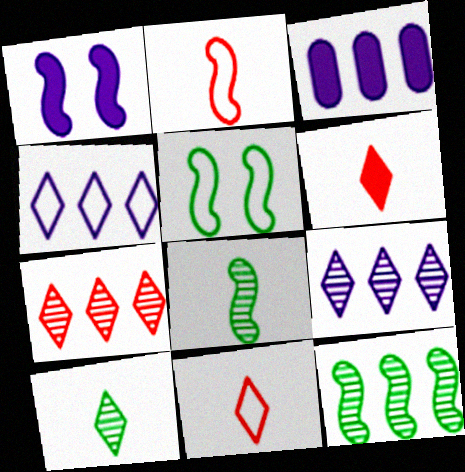[[1, 2, 12]]